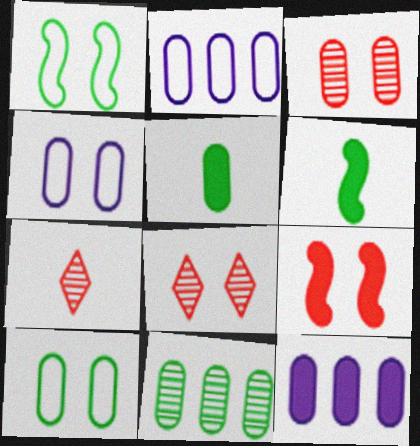[[1, 7, 12], 
[2, 3, 5], 
[2, 6, 8], 
[5, 10, 11]]